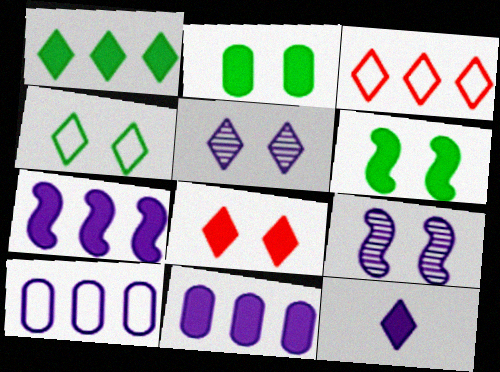[[1, 8, 12], 
[4, 5, 8], 
[9, 10, 12]]